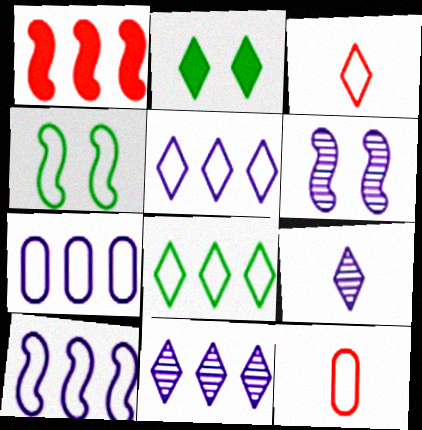[[2, 3, 11], 
[3, 4, 7], 
[4, 5, 12], 
[5, 7, 10]]